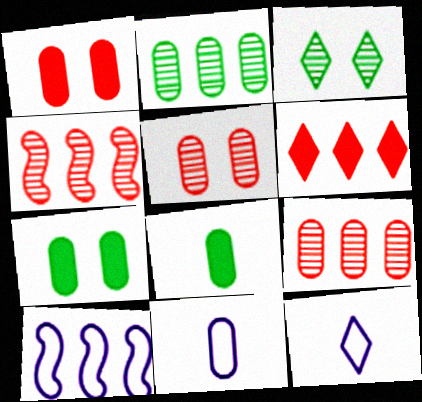[[1, 2, 11], 
[2, 6, 10], 
[3, 6, 12], 
[4, 7, 12], 
[7, 9, 11]]